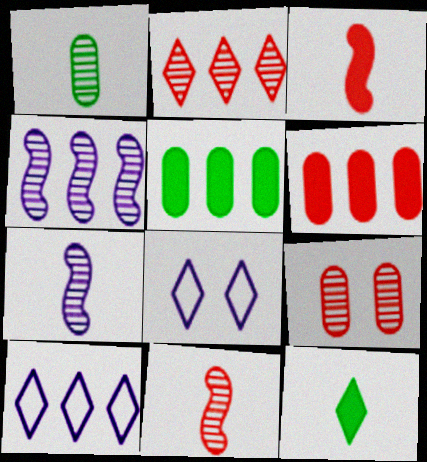[[2, 8, 12], 
[2, 9, 11], 
[5, 8, 11]]